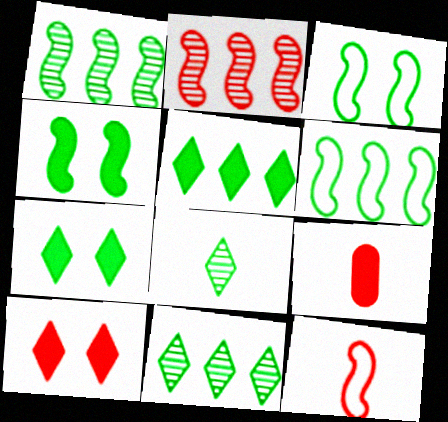[]